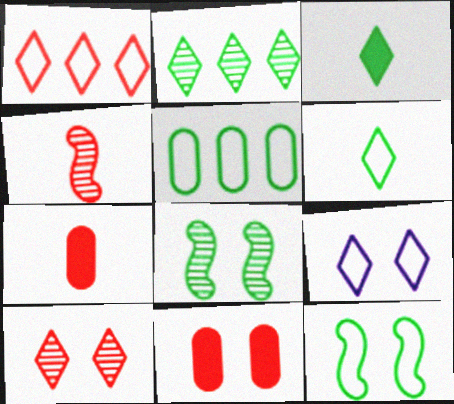[[1, 4, 11], 
[1, 6, 9], 
[3, 5, 8], 
[5, 6, 12], 
[8, 9, 11]]